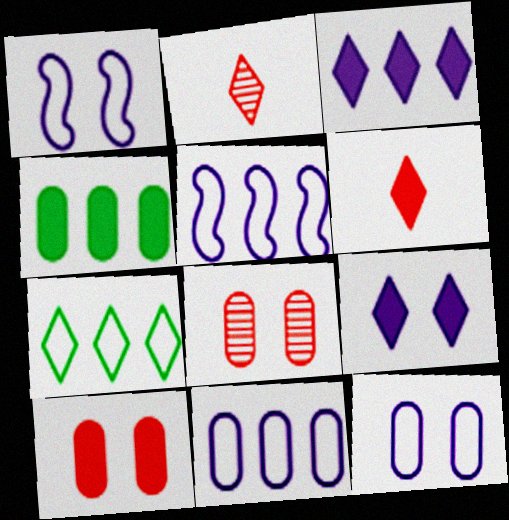[[1, 2, 4], 
[2, 7, 9]]